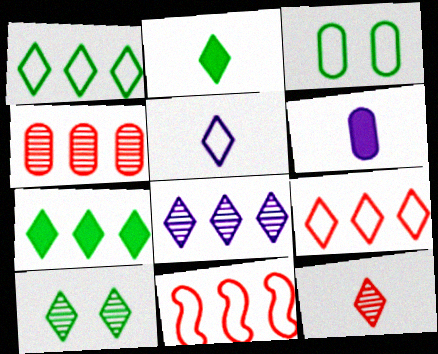[[1, 2, 10], 
[2, 5, 12], 
[3, 4, 6], 
[3, 5, 11], 
[6, 10, 11], 
[7, 8, 9], 
[8, 10, 12]]